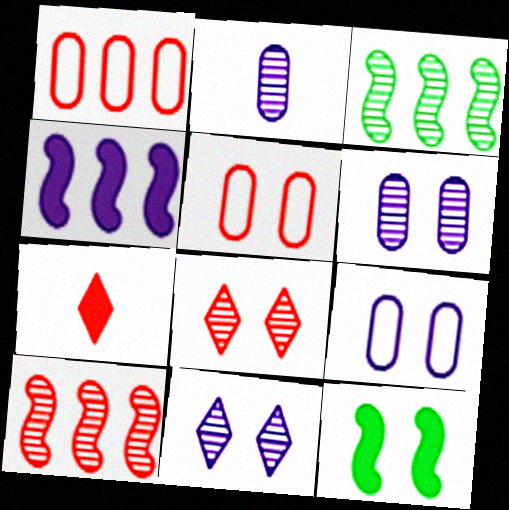[[2, 3, 8], 
[3, 7, 9], 
[5, 7, 10], 
[5, 11, 12], 
[8, 9, 12]]